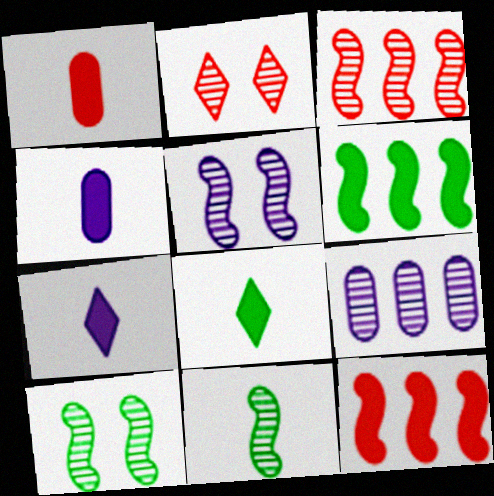[[2, 9, 11], 
[3, 5, 11]]